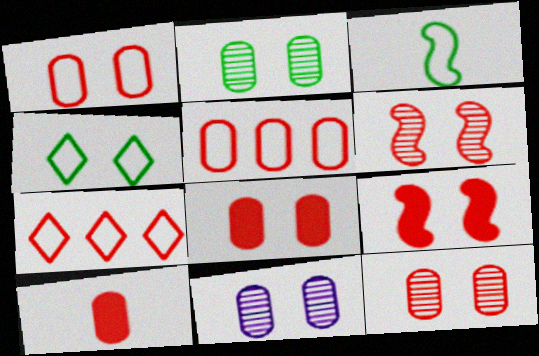[[1, 8, 12], 
[2, 11, 12], 
[4, 9, 11], 
[5, 10, 12], 
[6, 7, 10]]